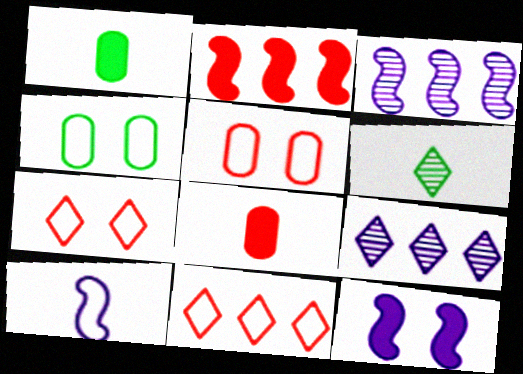[[1, 3, 7], 
[3, 10, 12], 
[4, 10, 11], 
[6, 8, 10]]